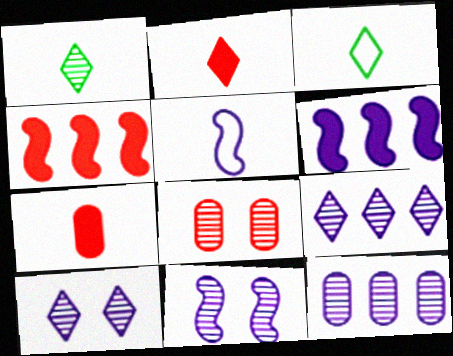[[1, 5, 7], 
[3, 6, 8], 
[5, 6, 11]]